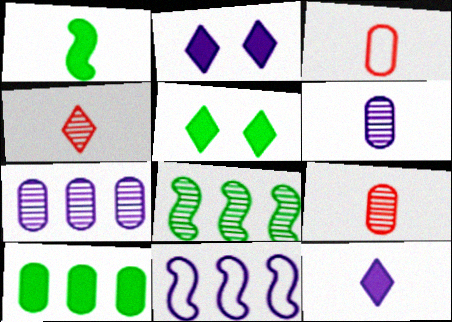[[1, 5, 10], 
[2, 3, 8], 
[2, 6, 11], 
[5, 9, 11]]